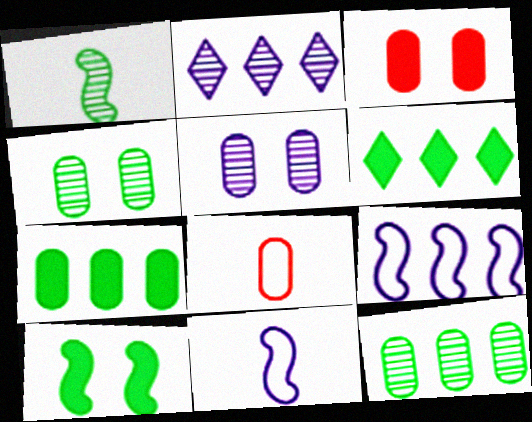[[2, 8, 10], 
[5, 7, 8]]